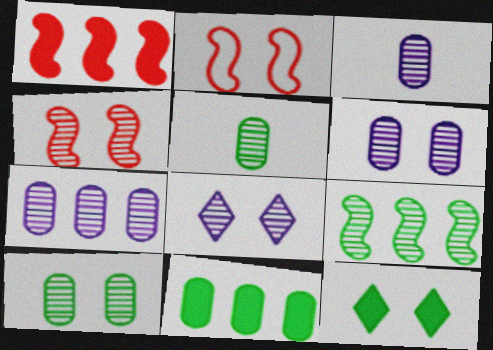[[2, 6, 12], 
[3, 6, 7], 
[4, 8, 10]]